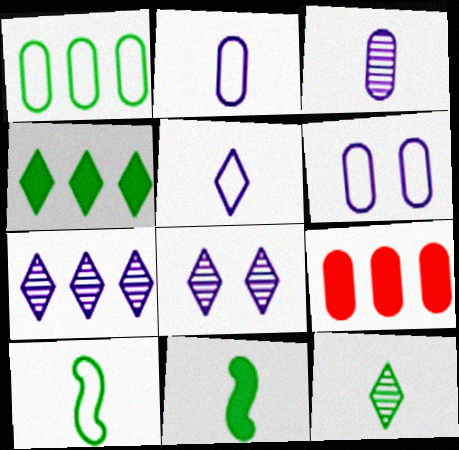[[8, 9, 10]]